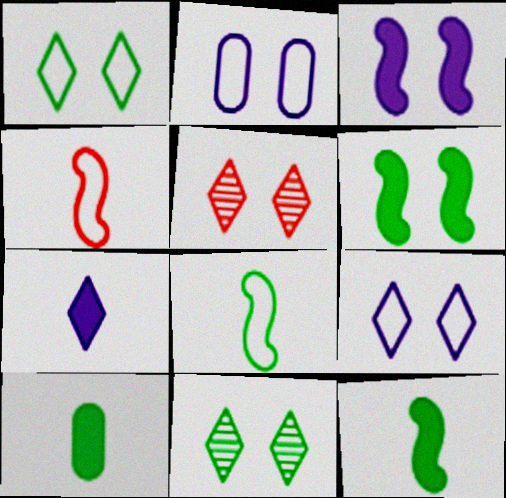[[2, 5, 6]]